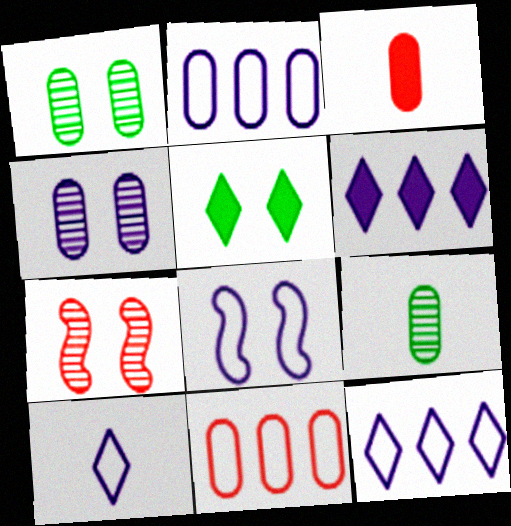[[1, 2, 3], 
[2, 8, 10]]